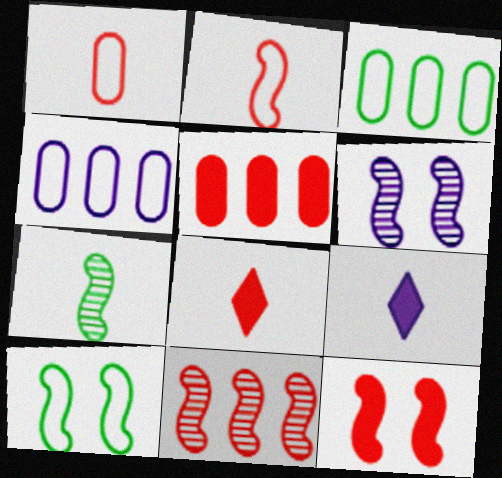[[1, 7, 9], 
[2, 11, 12], 
[3, 6, 8], 
[4, 6, 9], 
[5, 8, 12], 
[6, 7, 11], 
[6, 10, 12]]